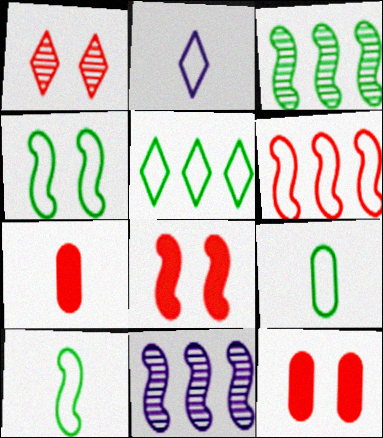[[1, 6, 7], 
[2, 3, 12], 
[4, 5, 9], 
[8, 10, 11]]